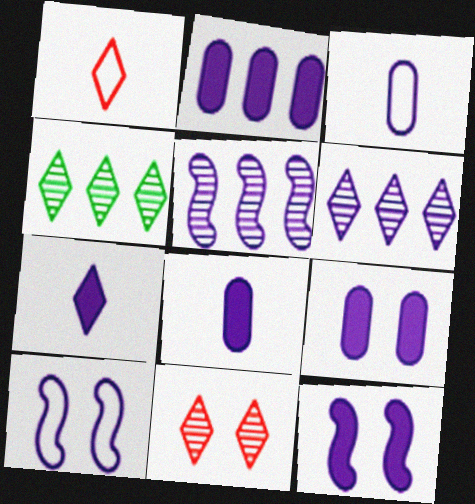[[2, 7, 12], 
[2, 8, 9], 
[3, 6, 12], 
[6, 8, 10]]